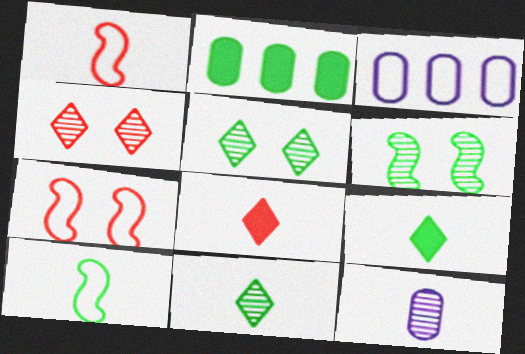[[1, 9, 12], 
[2, 5, 10], 
[3, 6, 8], 
[8, 10, 12]]